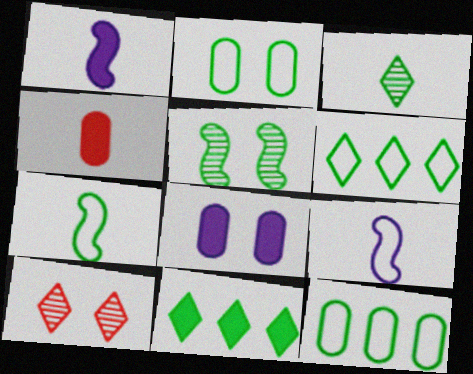[[1, 10, 12], 
[2, 6, 7], 
[3, 4, 9]]